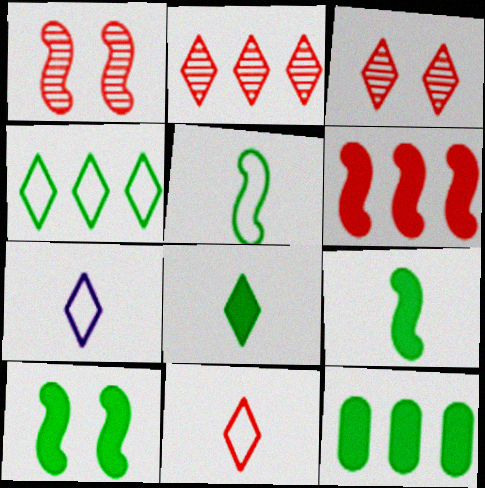[[1, 7, 12], 
[8, 10, 12]]